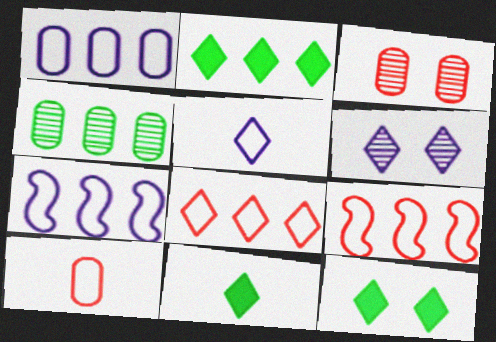[[2, 11, 12], 
[3, 7, 11], 
[6, 8, 11]]